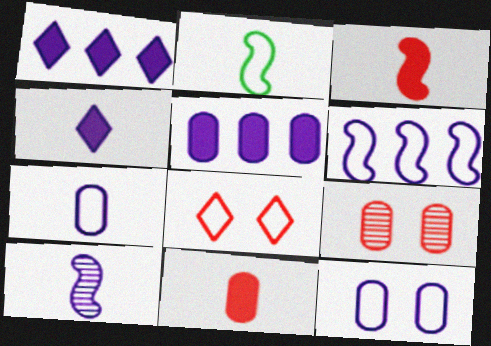[[1, 2, 9], 
[1, 10, 12], 
[2, 3, 10], 
[4, 7, 10]]